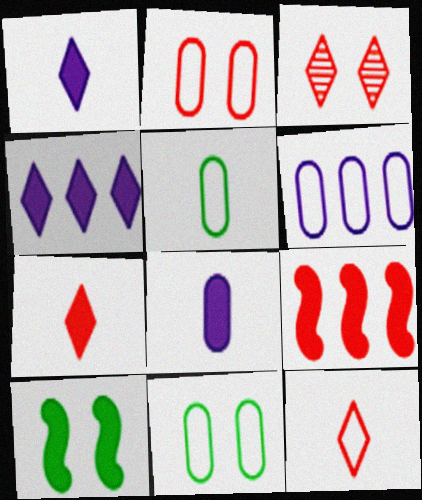[[2, 5, 6]]